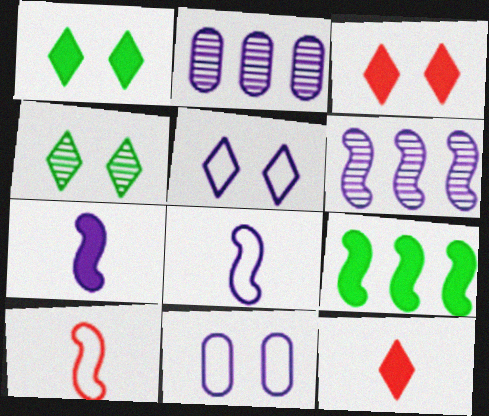[[1, 2, 10], 
[2, 5, 7], 
[3, 4, 5]]